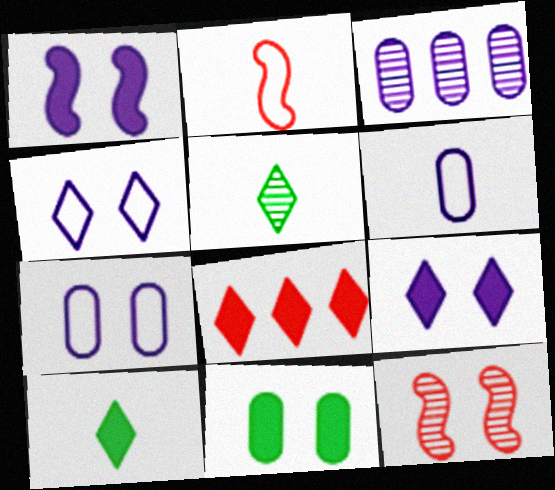[[3, 5, 12], 
[4, 5, 8], 
[4, 11, 12], 
[8, 9, 10]]